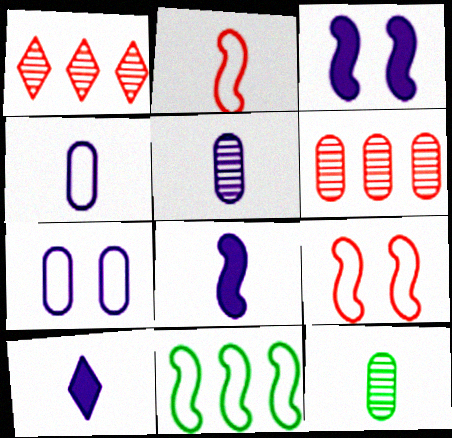[[2, 10, 12]]